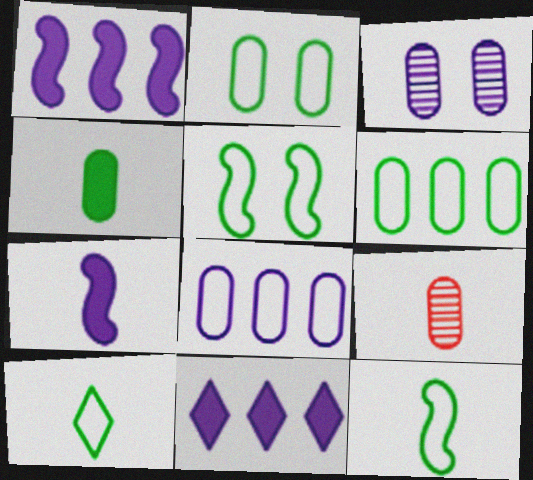[[5, 6, 10], 
[5, 9, 11], 
[7, 9, 10]]